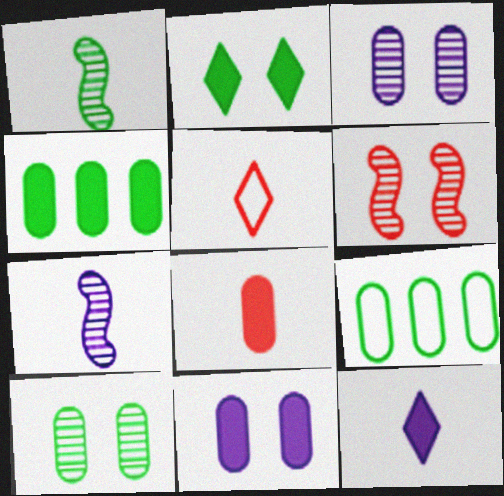[[1, 2, 9], 
[3, 8, 9], 
[4, 8, 11], 
[6, 9, 12]]